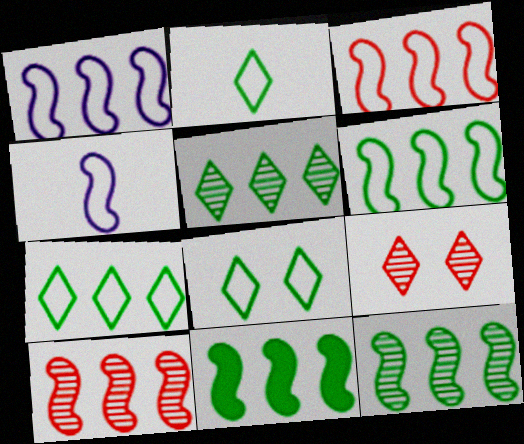[[1, 3, 6], 
[1, 10, 11], 
[2, 7, 8], 
[6, 11, 12]]